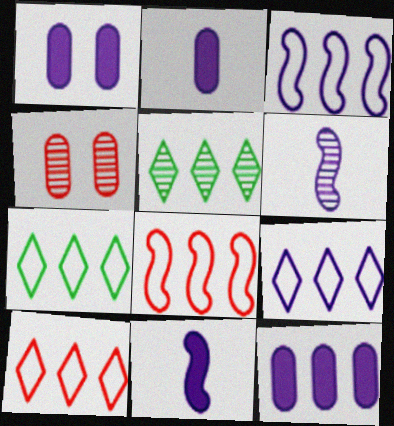[[1, 2, 12], 
[1, 6, 9], 
[4, 5, 6], 
[4, 7, 11], 
[5, 8, 12], 
[7, 9, 10]]